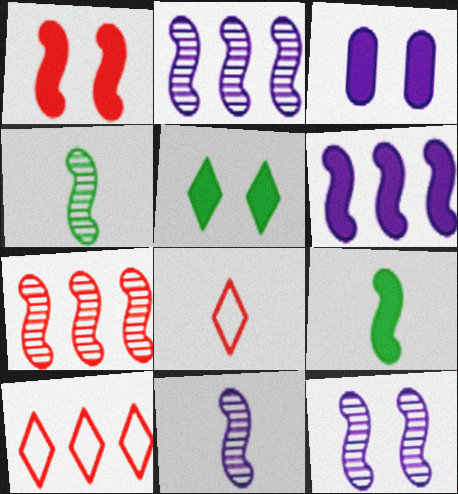[[1, 3, 5], 
[1, 6, 9], 
[2, 11, 12], 
[3, 4, 10], 
[4, 7, 12]]